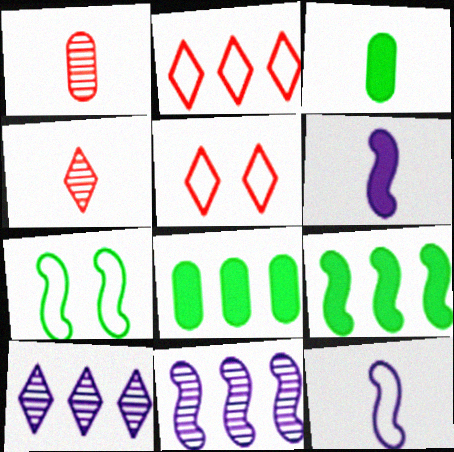[[2, 8, 11], 
[3, 4, 12], 
[3, 5, 11]]